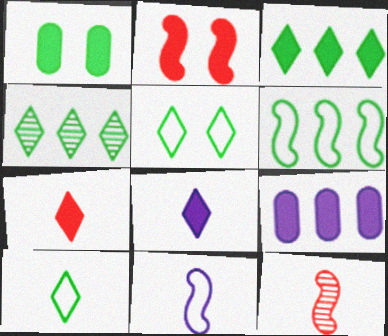[[5, 9, 12]]